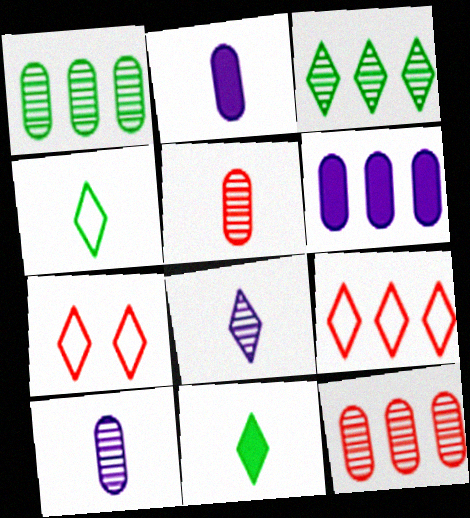[]